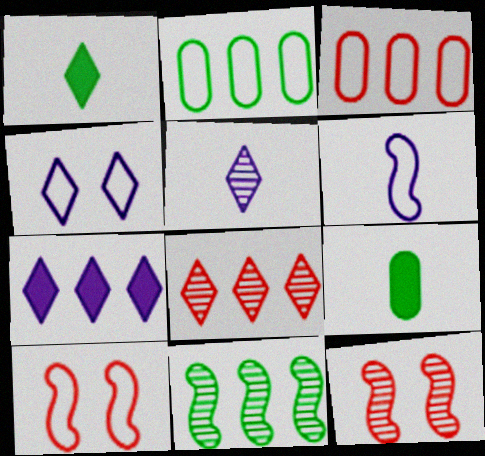[[1, 4, 8], 
[3, 7, 11], 
[4, 5, 7]]